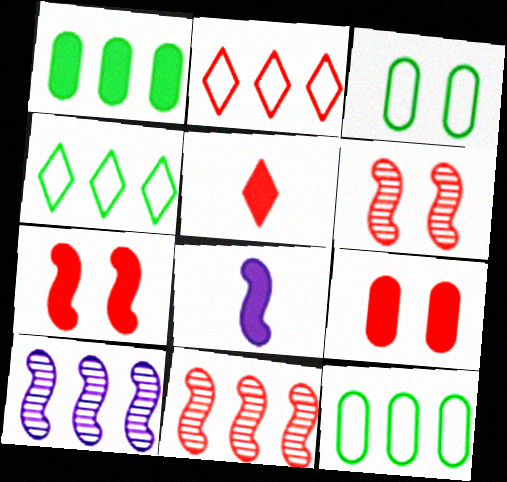[[1, 2, 10], 
[3, 5, 10]]